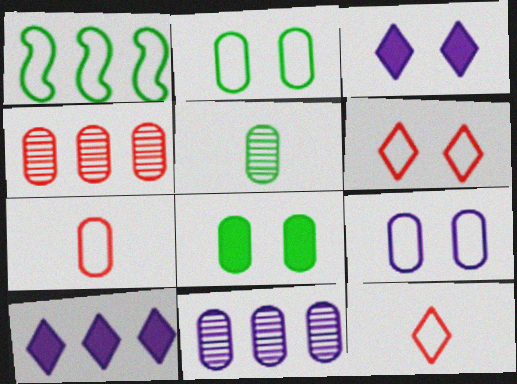[[1, 4, 10], 
[1, 9, 12], 
[7, 8, 11]]